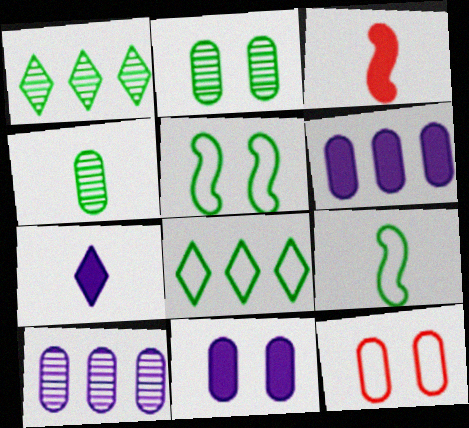[[2, 11, 12], 
[4, 6, 12]]